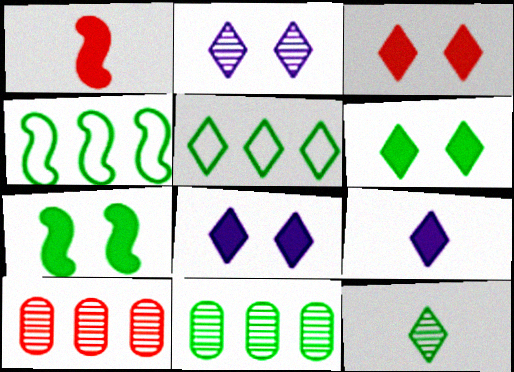[[3, 6, 8], 
[5, 6, 12]]